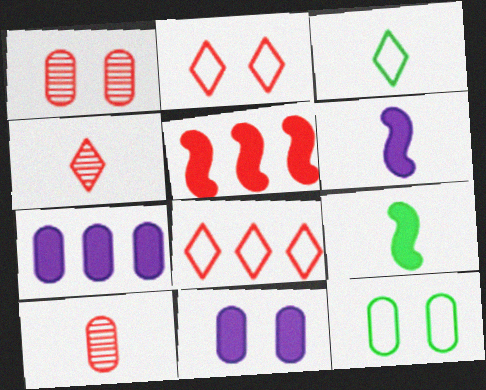[[1, 11, 12], 
[2, 5, 10], 
[3, 6, 10], 
[7, 10, 12]]